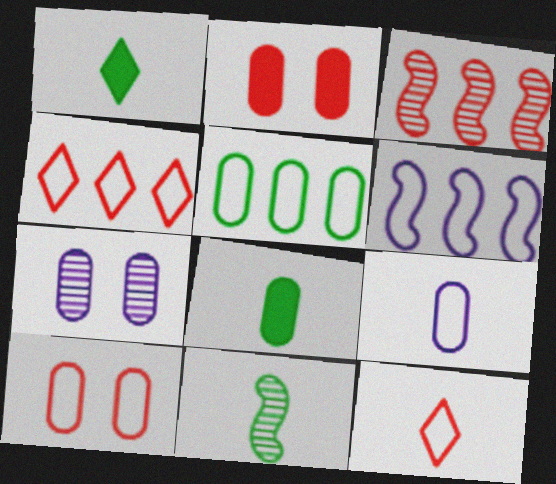[[2, 3, 12], 
[4, 5, 6], 
[5, 9, 10]]